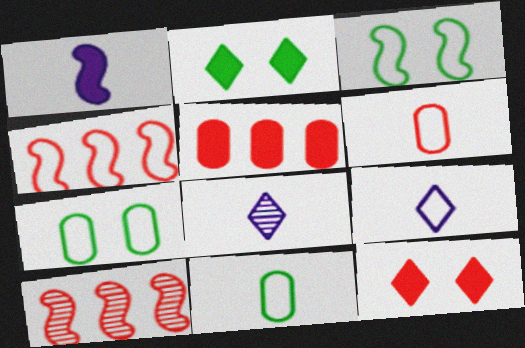[[1, 2, 5], 
[1, 3, 10], 
[3, 5, 8], 
[4, 7, 9], 
[6, 10, 12]]